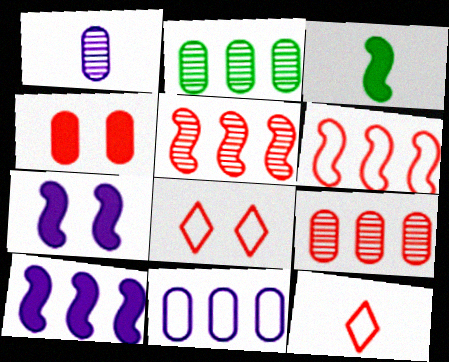[[1, 3, 12], 
[2, 7, 12], 
[4, 5, 12]]